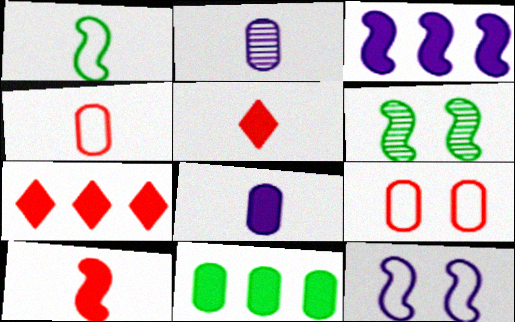[[1, 2, 5], 
[2, 9, 11], 
[3, 7, 11]]